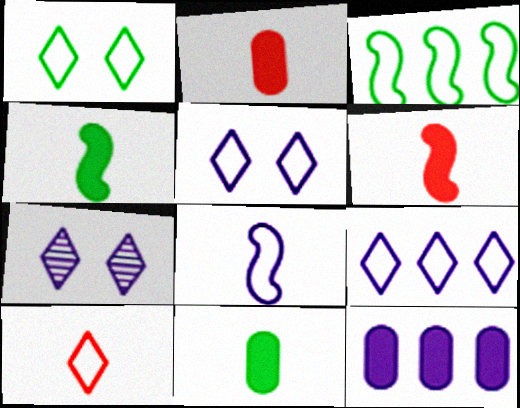[[1, 9, 10], 
[2, 3, 7], 
[7, 8, 12]]